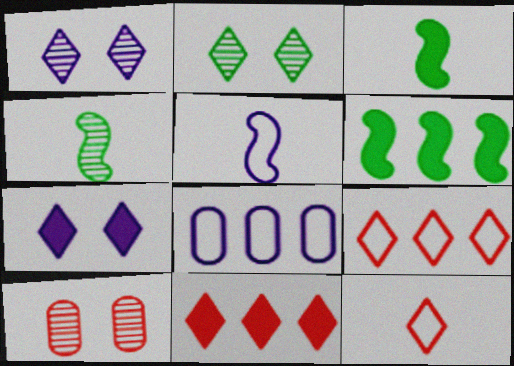[]